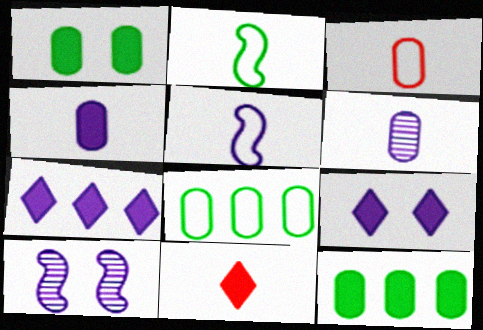[[2, 6, 11], 
[8, 10, 11]]